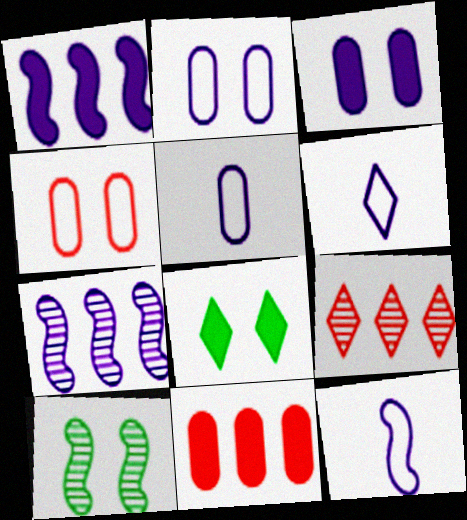[[3, 6, 7], 
[5, 6, 12], 
[6, 8, 9], 
[6, 10, 11]]